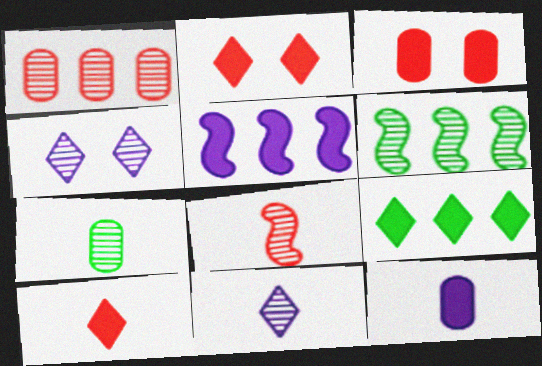[[7, 8, 11]]